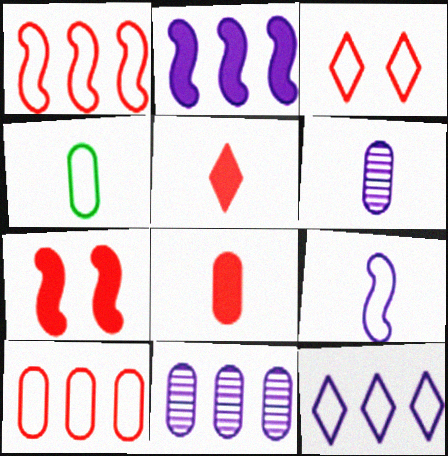[[2, 11, 12], 
[4, 6, 8]]